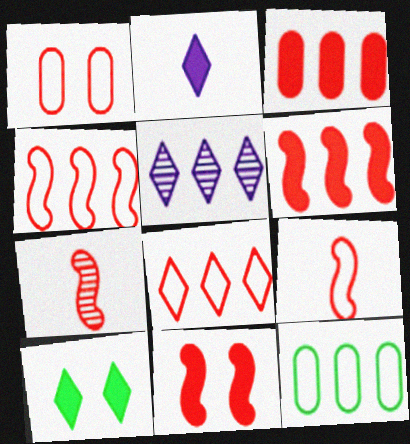[[1, 8, 9], 
[4, 7, 11], 
[5, 6, 12]]